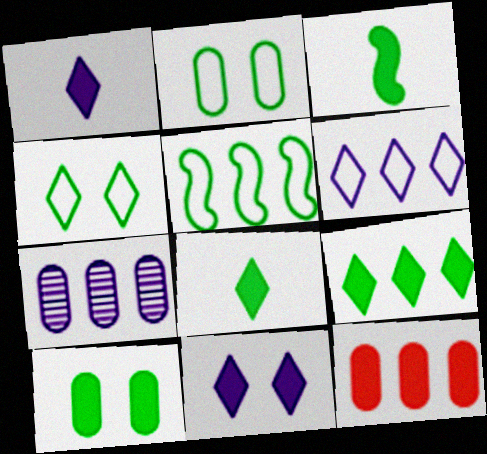[[3, 9, 10], 
[3, 11, 12]]